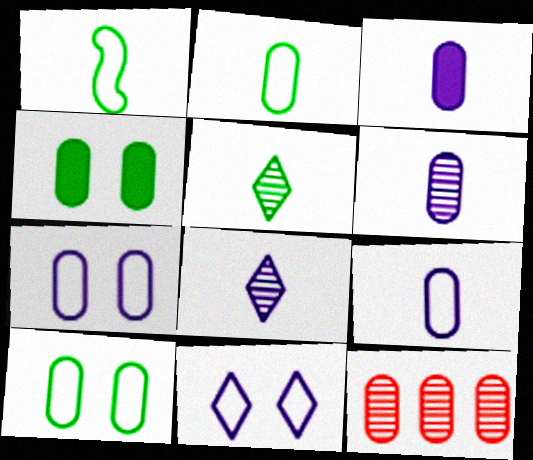[[3, 6, 9], 
[3, 10, 12], 
[4, 9, 12]]